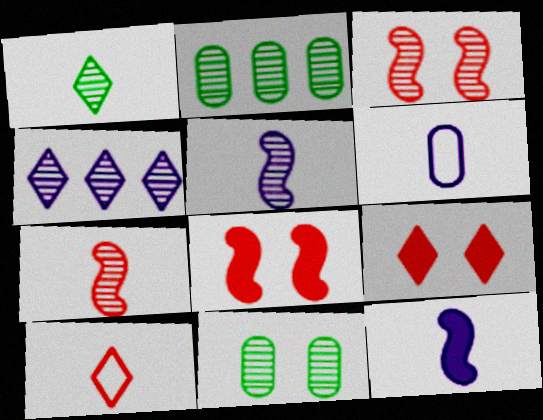[[4, 7, 11]]